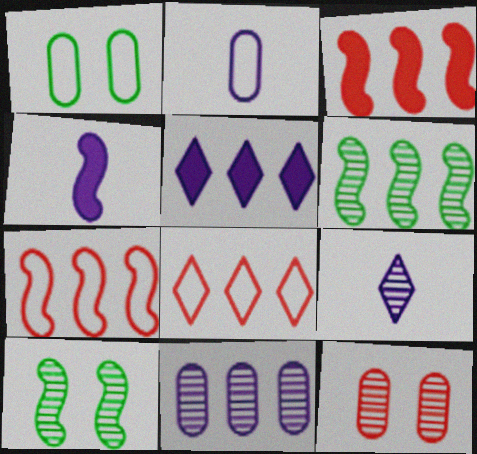[[1, 3, 9], 
[2, 4, 9], 
[4, 7, 10], 
[6, 9, 12]]